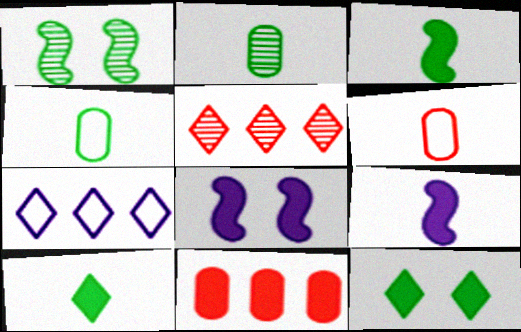[[4, 5, 8], 
[8, 10, 11], 
[9, 11, 12]]